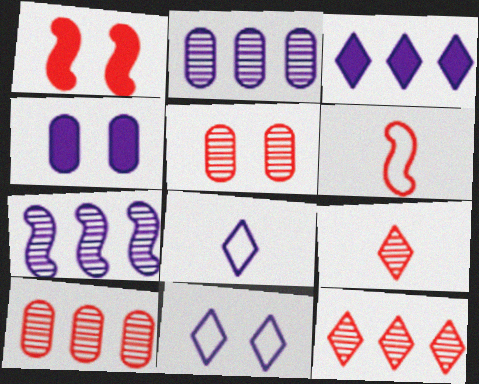[[4, 7, 8]]